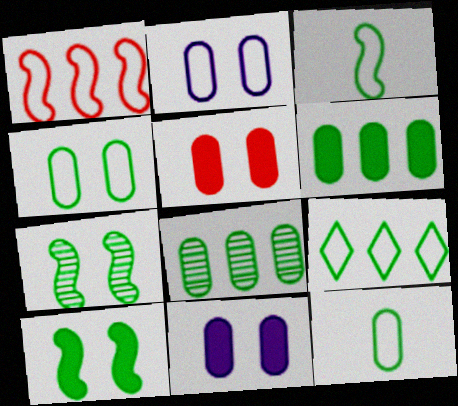[[3, 4, 9]]